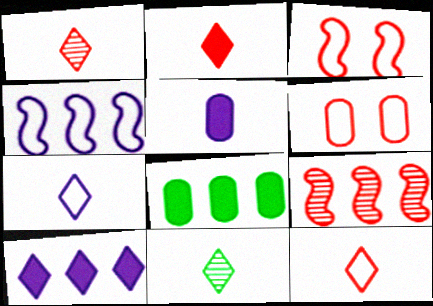[[1, 2, 12], 
[2, 6, 9], 
[2, 7, 11]]